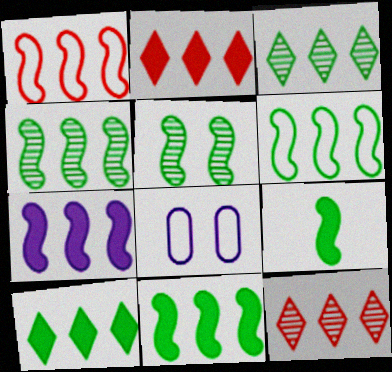[[1, 4, 7], 
[4, 6, 11], 
[5, 6, 9], 
[8, 9, 12]]